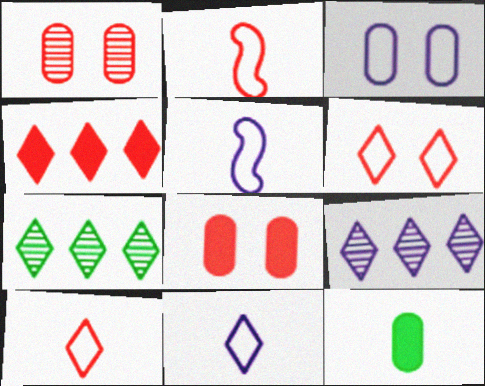[[1, 2, 4], 
[5, 7, 8]]